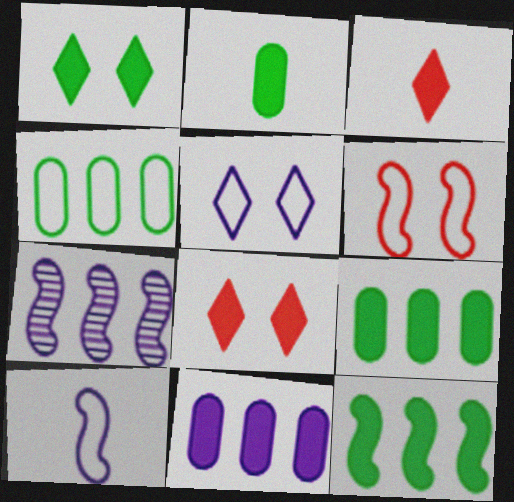[[1, 2, 12]]